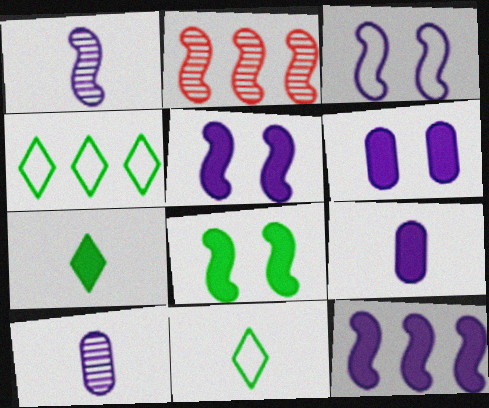[[1, 3, 12], 
[2, 6, 11]]